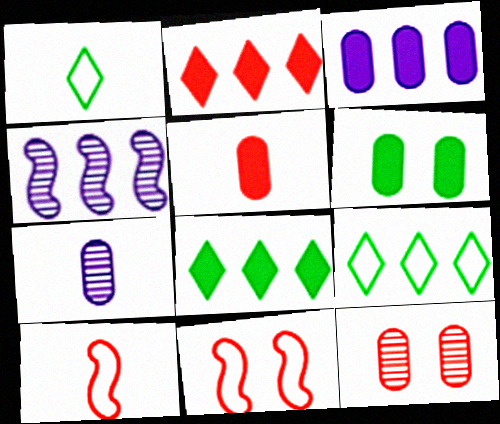[[2, 10, 12], 
[3, 5, 6], 
[7, 8, 11]]